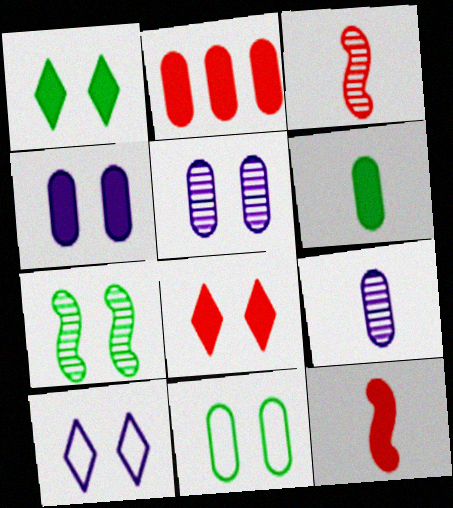[[1, 7, 11], 
[2, 4, 6], 
[2, 8, 12], 
[2, 9, 11]]